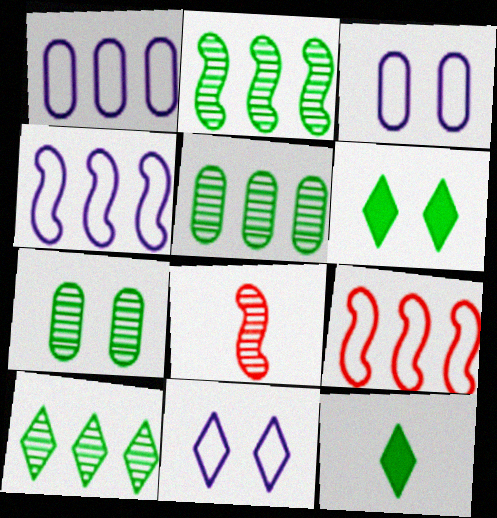[[1, 6, 8], 
[2, 5, 10]]